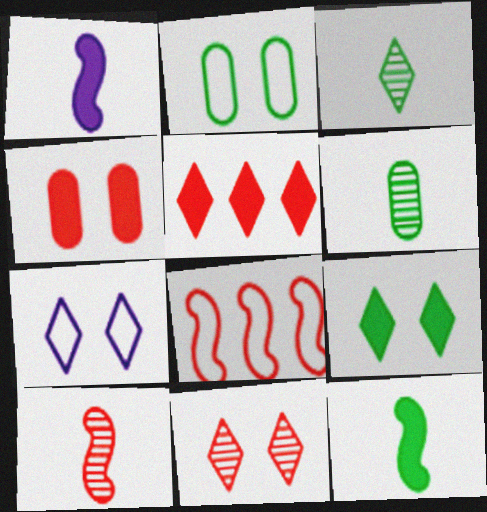[[3, 5, 7], 
[7, 9, 11]]